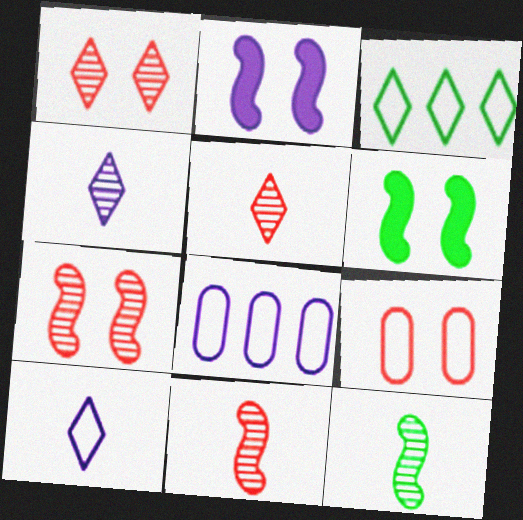[[2, 4, 8], 
[5, 6, 8]]